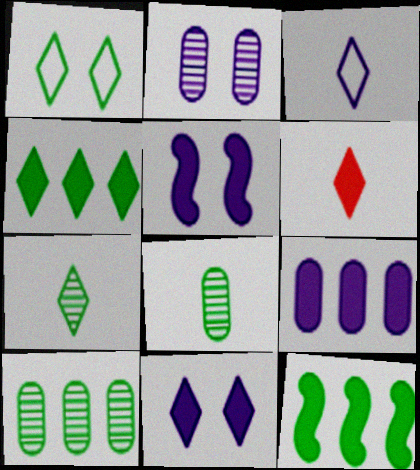[[1, 4, 7], 
[1, 8, 12], 
[3, 6, 7], 
[4, 6, 11]]